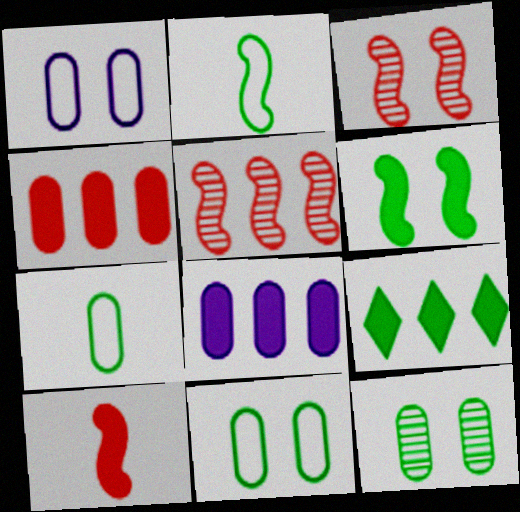[[2, 9, 12]]